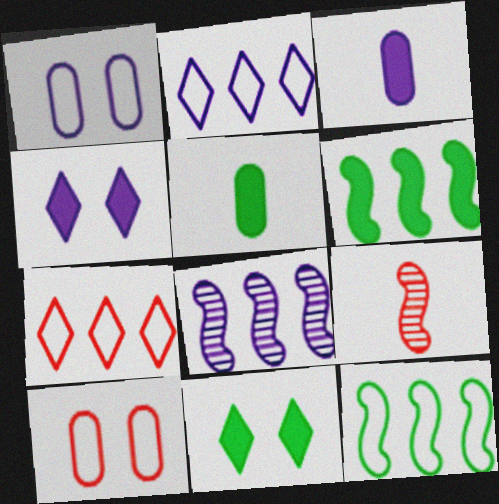[[5, 6, 11]]